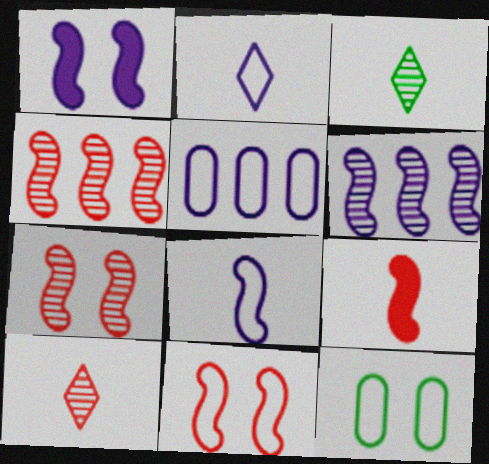[[1, 6, 8], 
[4, 9, 11]]